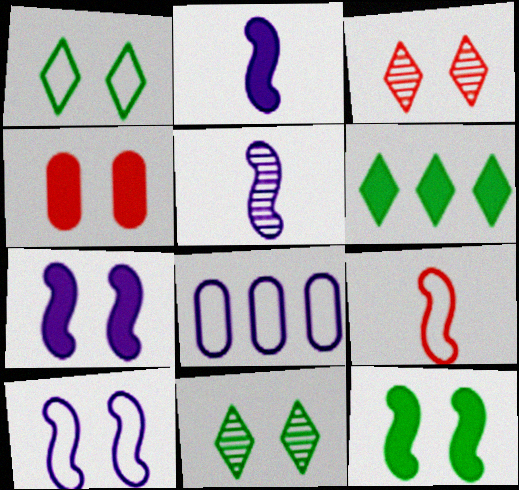[[1, 8, 9], 
[2, 4, 6], 
[4, 10, 11]]